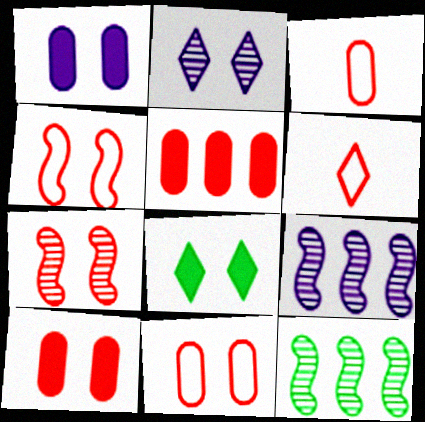[[1, 6, 12], 
[3, 8, 9], 
[5, 6, 7]]